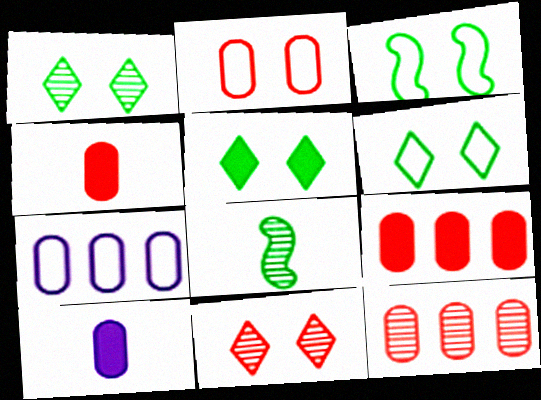[[1, 5, 6], 
[2, 4, 12]]